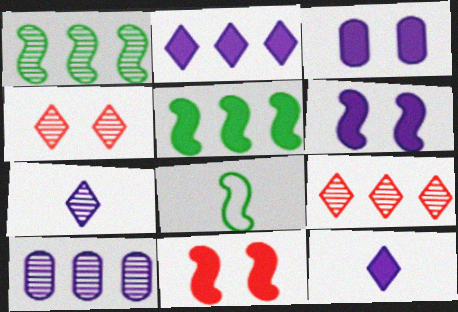[[1, 9, 10], 
[3, 8, 9]]